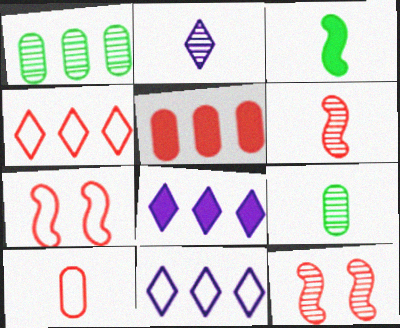[[1, 2, 12], 
[2, 3, 10], 
[2, 6, 9], 
[4, 7, 10], 
[7, 8, 9]]